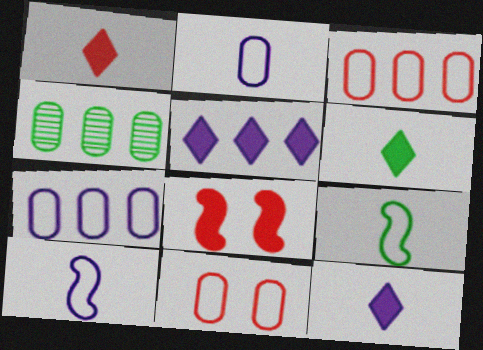[[1, 6, 12]]